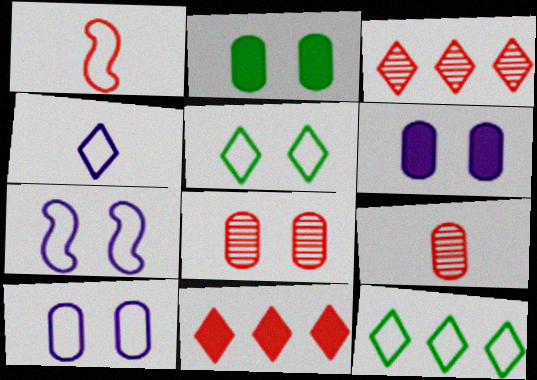[[1, 8, 11], 
[1, 10, 12], 
[2, 8, 10]]